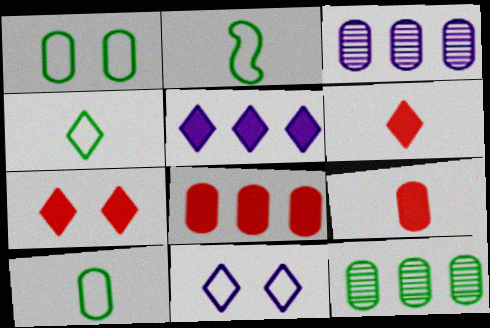[[1, 3, 9], 
[2, 3, 7], 
[2, 4, 10]]